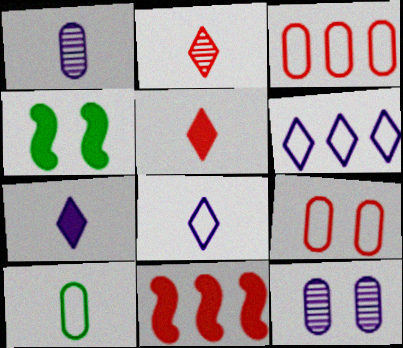[[2, 9, 11]]